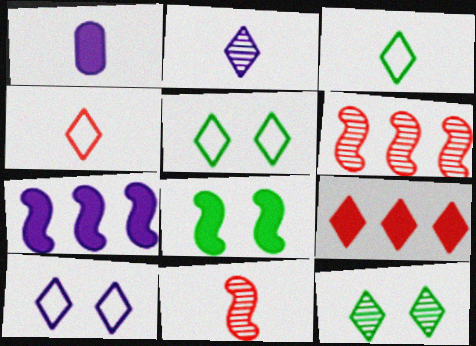[[1, 3, 11], 
[1, 5, 6], 
[1, 8, 9], 
[2, 5, 9]]